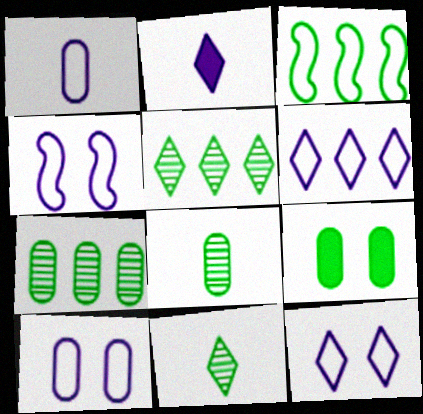[[1, 4, 6], 
[3, 9, 11], 
[4, 10, 12]]